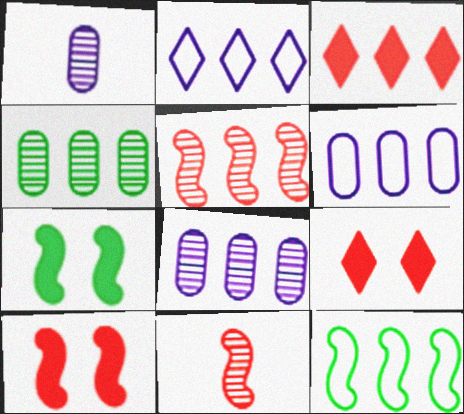[[1, 9, 12], 
[3, 8, 12]]